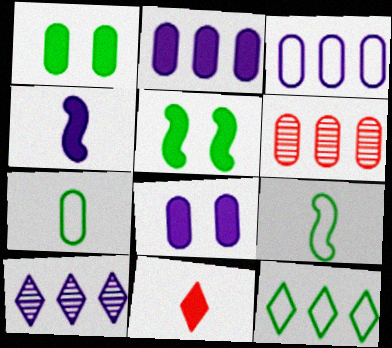[[2, 5, 11], 
[6, 7, 8]]